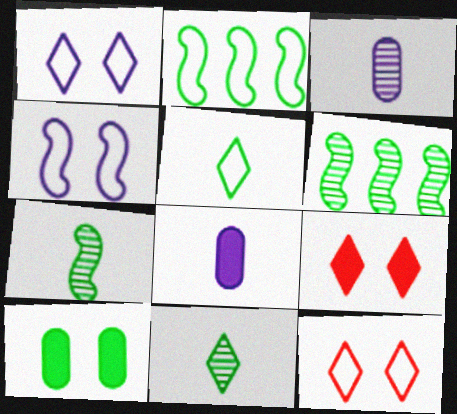[[2, 3, 9], 
[2, 10, 11], 
[5, 6, 10], 
[6, 8, 12]]